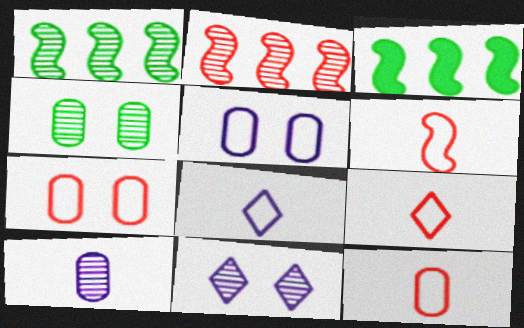[[3, 11, 12], 
[6, 9, 12]]